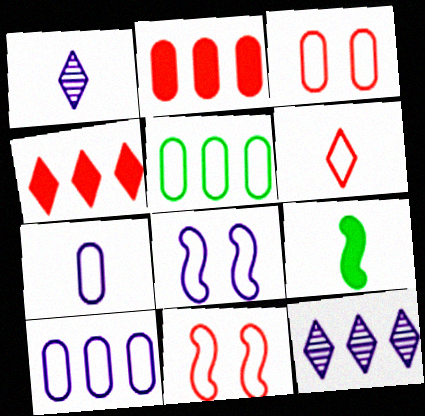[[3, 5, 7], 
[3, 9, 12], 
[5, 6, 8]]